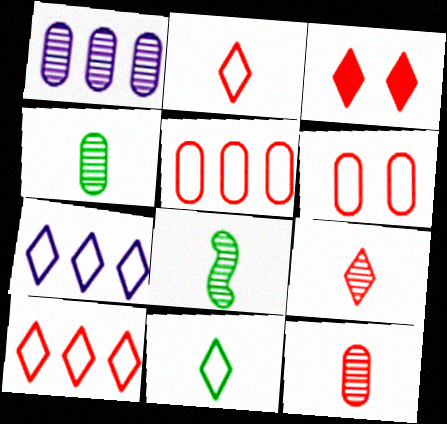[[3, 9, 10]]